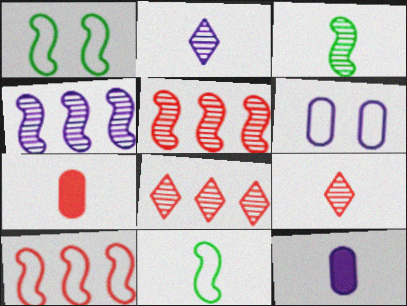[[1, 8, 12], 
[2, 7, 11], 
[9, 11, 12]]